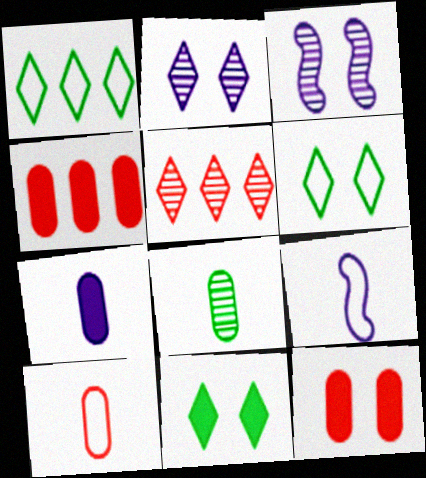[[3, 5, 8], 
[3, 6, 12], 
[7, 8, 10]]